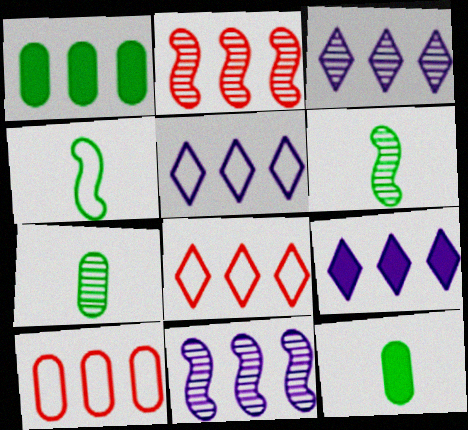[[1, 2, 5], 
[1, 8, 11], 
[3, 5, 9]]